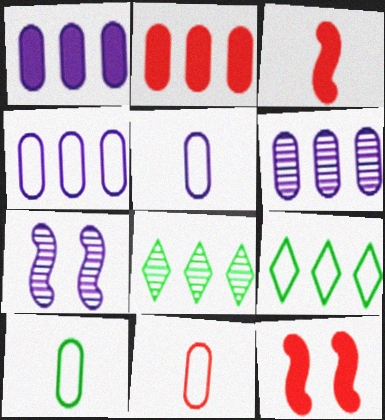[[1, 4, 6], 
[5, 8, 12], 
[5, 10, 11]]